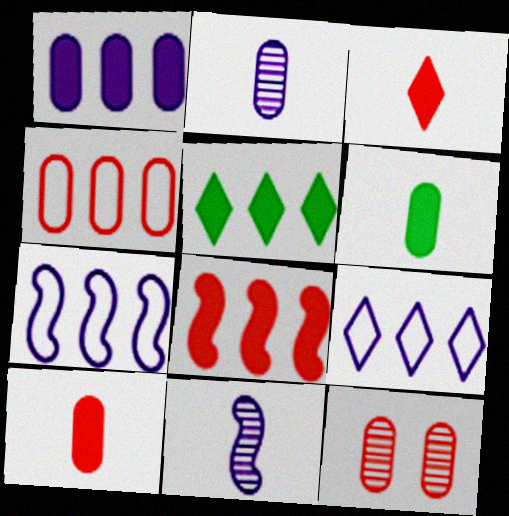[[1, 5, 8], 
[4, 10, 12]]